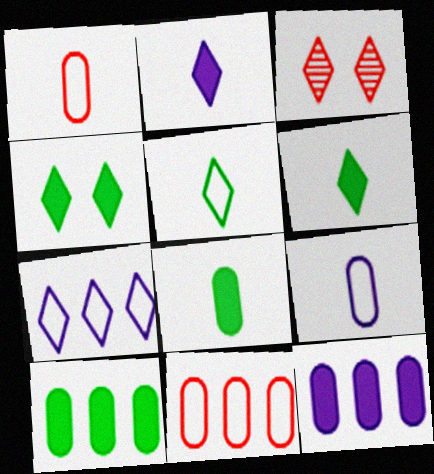[[3, 6, 7]]